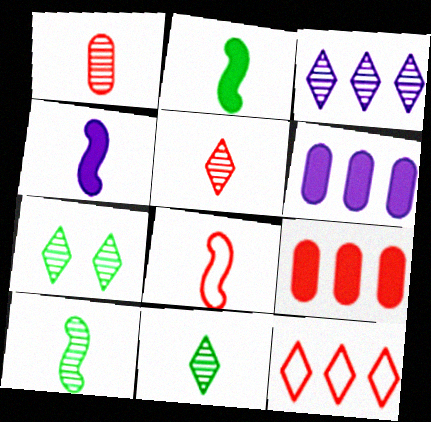[[3, 5, 7], 
[4, 8, 10], 
[6, 7, 8]]